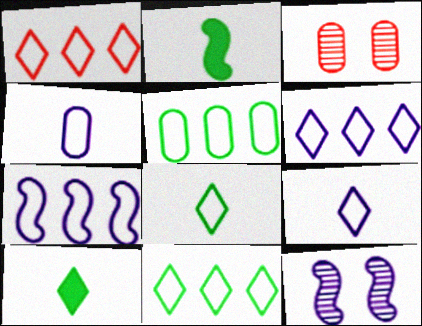[[1, 5, 7], 
[1, 6, 11], 
[2, 3, 6], 
[3, 7, 10]]